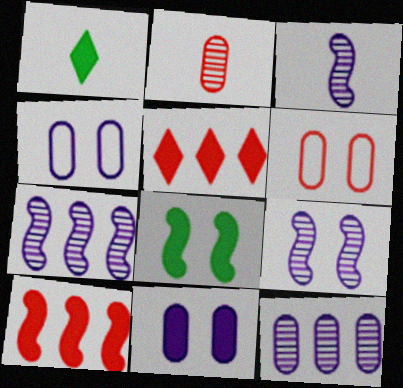[[1, 6, 7], 
[1, 10, 11], 
[3, 7, 9]]